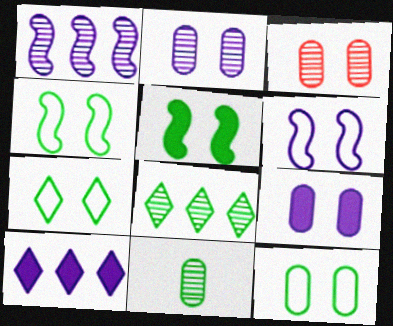[[3, 9, 12], 
[4, 7, 12]]